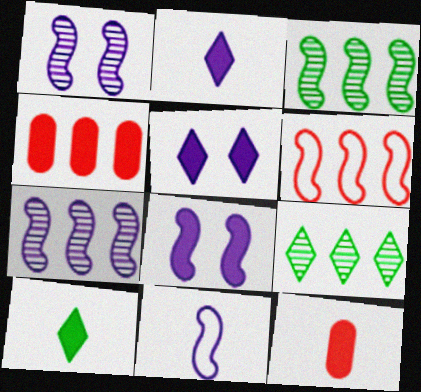[[4, 8, 10], 
[7, 8, 11]]